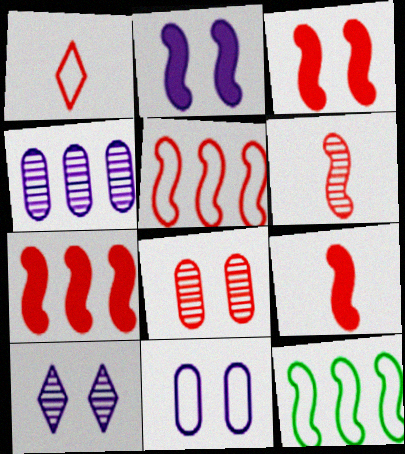[[1, 7, 8], 
[1, 11, 12], 
[2, 6, 12], 
[2, 10, 11], 
[3, 5, 6], 
[3, 7, 9]]